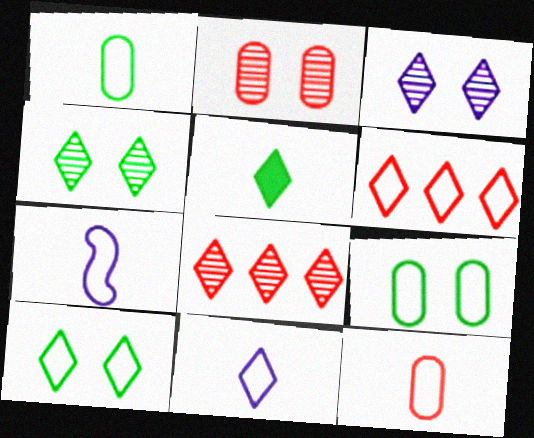[[3, 5, 6], 
[6, 7, 9], 
[6, 10, 11]]